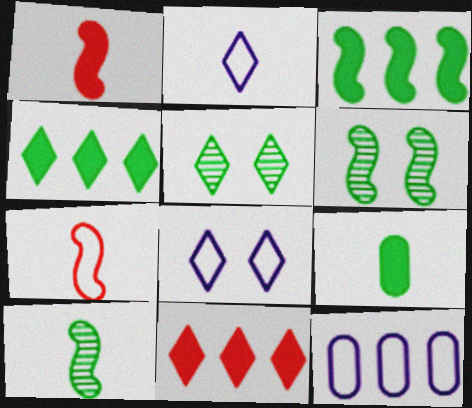[[1, 5, 12], 
[2, 5, 11]]